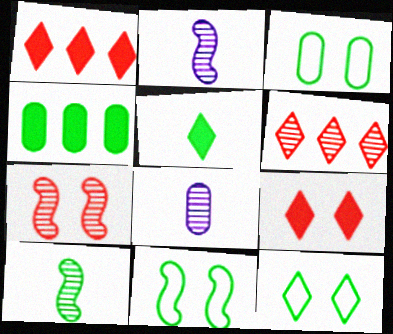[[1, 2, 3], 
[1, 8, 11], 
[3, 11, 12], 
[4, 10, 12]]